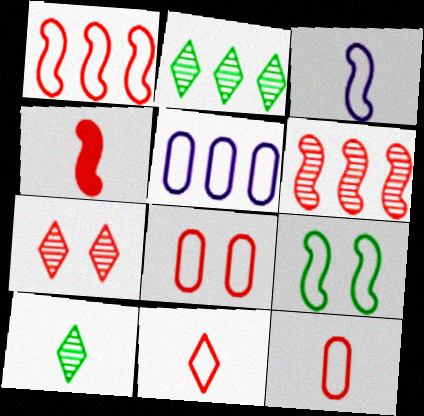[[1, 3, 9], 
[1, 8, 11], 
[5, 9, 11]]